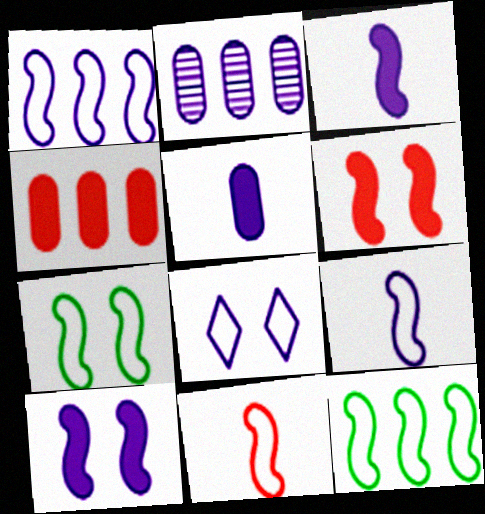[[1, 7, 11], 
[2, 3, 8]]